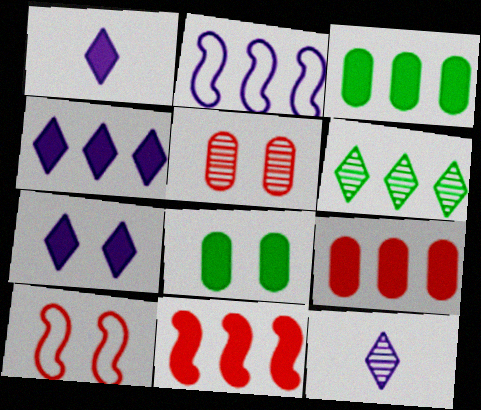[[1, 4, 7], 
[1, 8, 11], 
[2, 6, 9], 
[3, 4, 11], 
[3, 10, 12]]